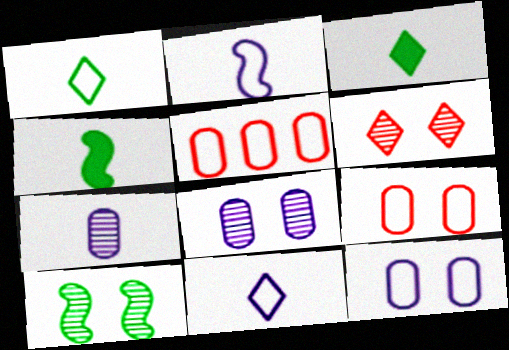[[6, 8, 10]]